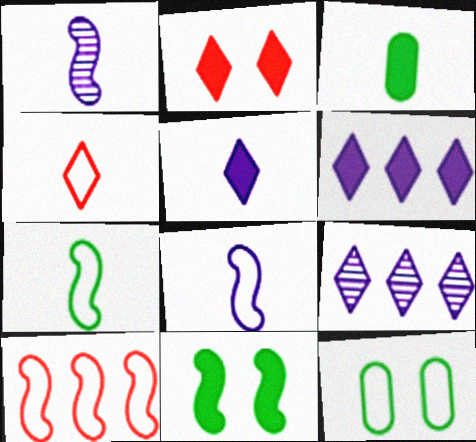[[1, 3, 4], 
[1, 10, 11]]